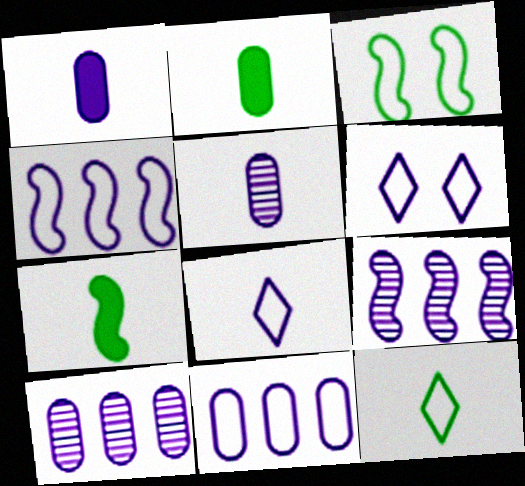[[1, 6, 9]]